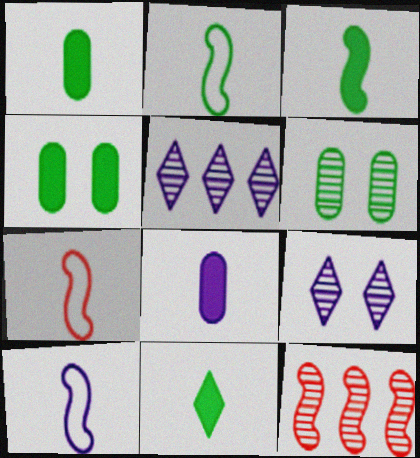[[1, 3, 11], 
[2, 7, 10], 
[4, 5, 7]]